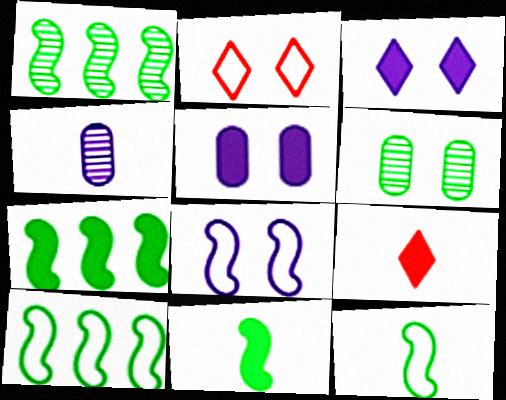[[1, 7, 10], 
[2, 4, 7], 
[4, 9, 12], 
[5, 7, 9]]